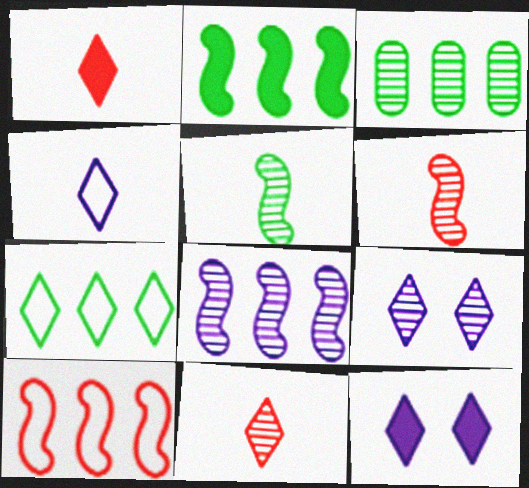[[1, 7, 9], 
[2, 3, 7], 
[2, 8, 10], 
[3, 6, 9], 
[7, 11, 12]]